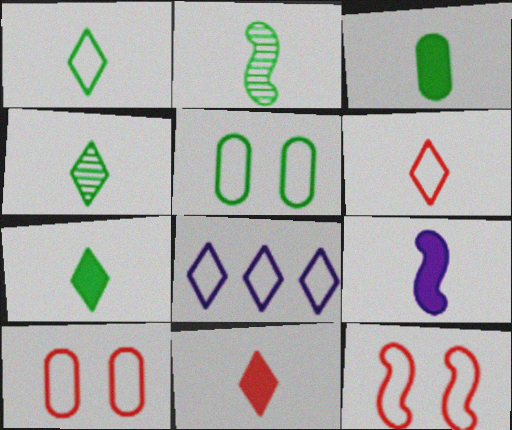[[1, 2, 3], 
[1, 4, 7], 
[3, 9, 11]]